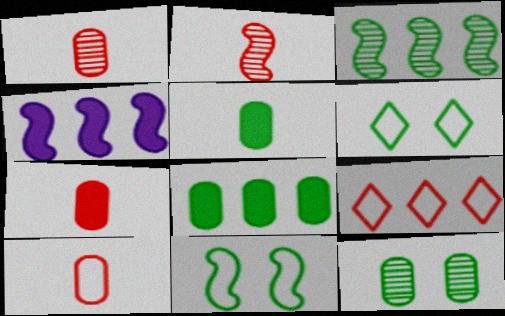[[1, 4, 6], 
[1, 7, 10], 
[2, 4, 11], 
[3, 5, 6]]